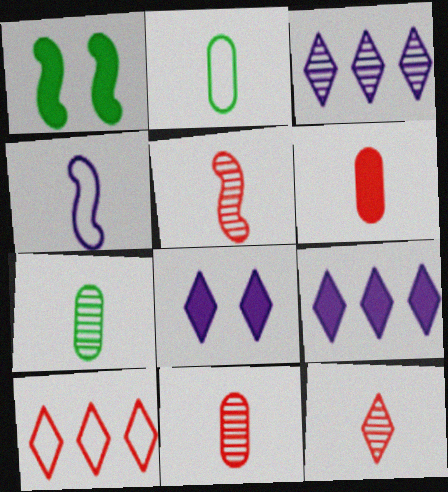[[1, 6, 9], 
[5, 11, 12]]